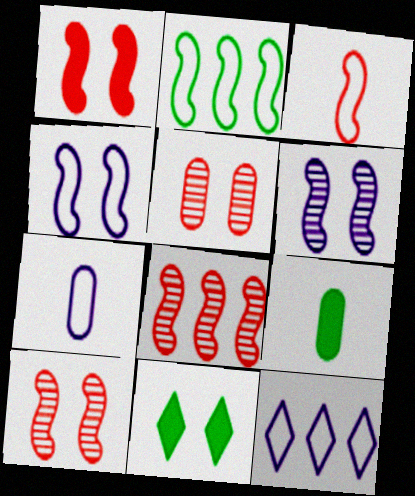[[1, 3, 8], 
[2, 3, 4], 
[4, 5, 11], 
[4, 7, 12], 
[7, 8, 11], 
[9, 10, 12]]